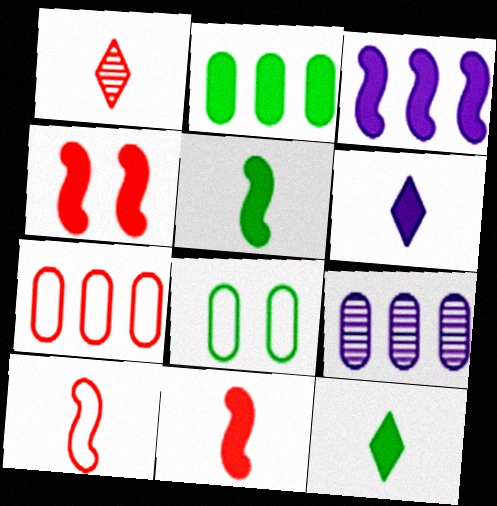[[1, 3, 8], 
[1, 4, 7], 
[2, 4, 6], 
[2, 7, 9], 
[3, 4, 5]]